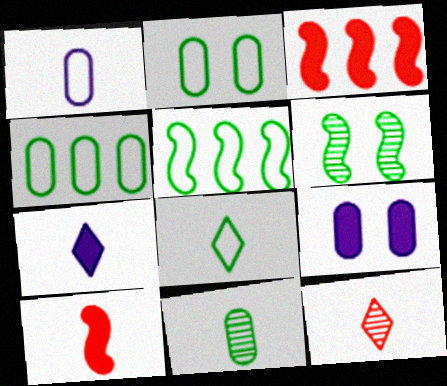[[2, 5, 8], 
[5, 9, 12], 
[7, 8, 12]]